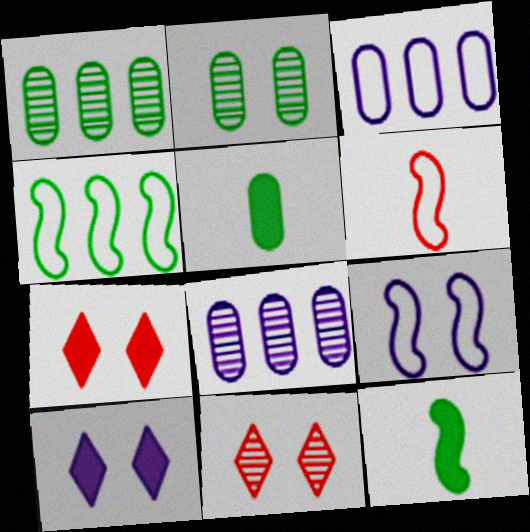[[1, 6, 10], 
[2, 7, 9], 
[3, 11, 12], 
[4, 6, 9]]